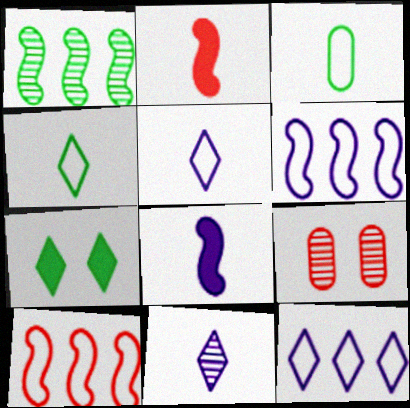[[1, 3, 7], 
[1, 9, 11], 
[2, 3, 11]]